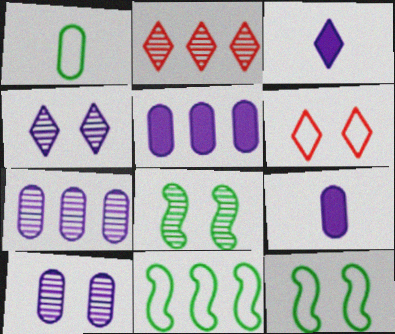[[2, 5, 11], 
[2, 9, 12]]